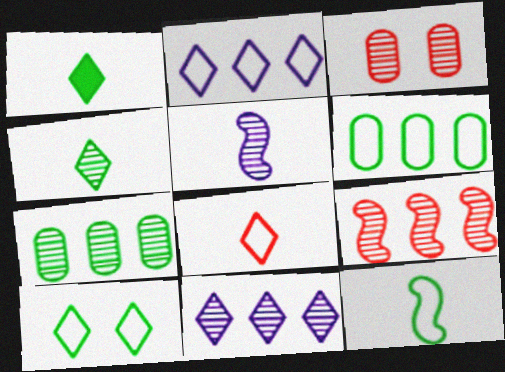[[2, 8, 10], 
[6, 10, 12], 
[7, 9, 11]]